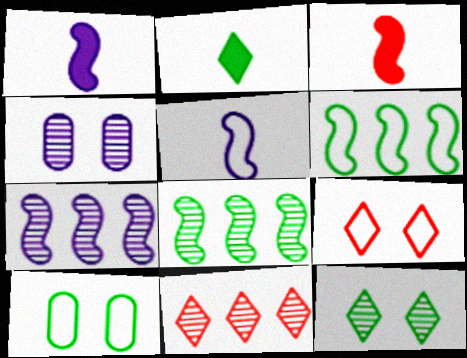[[1, 10, 11], 
[2, 8, 10]]